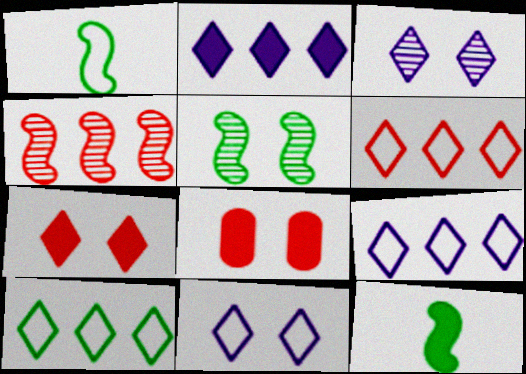[[2, 8, 12], 
[5, 8, 11], 
[6, 9, 10]]